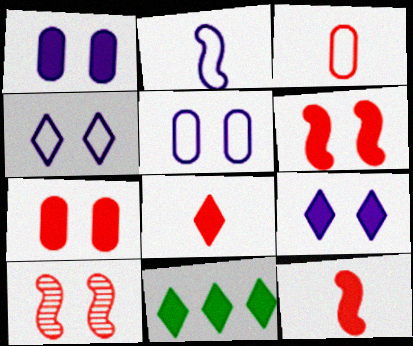[[1, 11, 12], 
[8, 9, 11]]